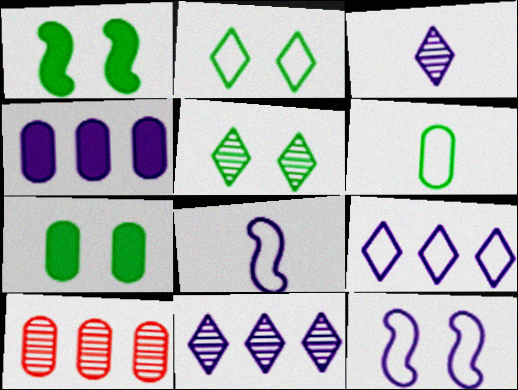[[3, 4, 12]]